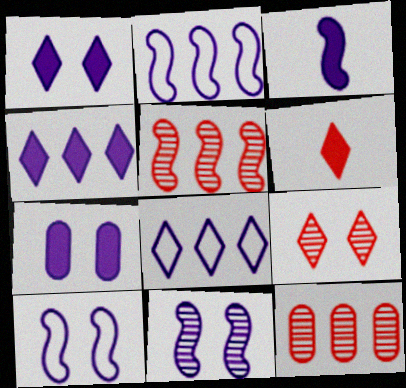[[2, 3, 11], 
[3, 4, 7]]